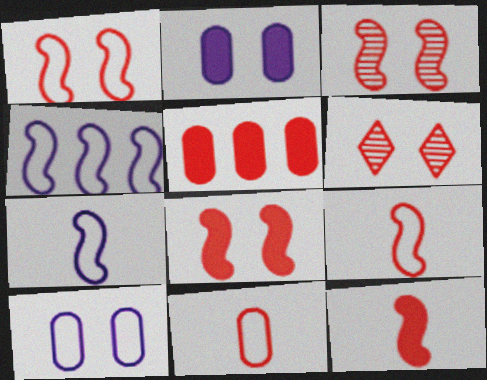[[1, 3, 8], 
[5, 6, 9]]